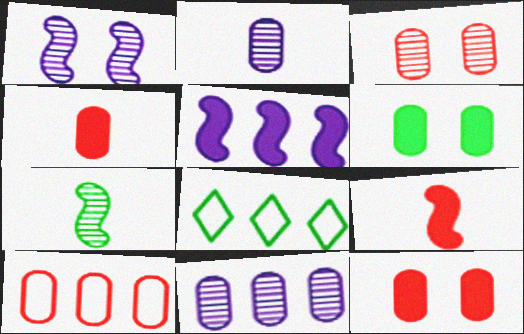[[1, 4, 8], 
[2, 6, 10], 
[3, 4, 10], 
[6, 7, 8]]